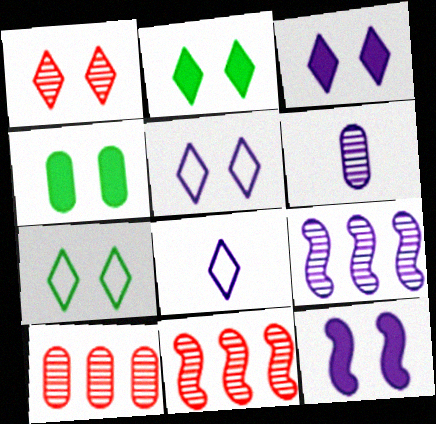[[1, 2, 5], 
[1, 3, 7], 
[4, 8, 11]]